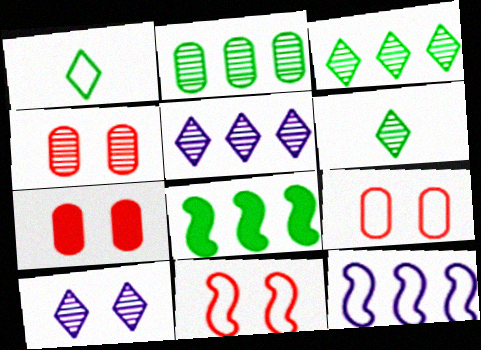[[1, 9, 12], 
[4, 7, 9], 
[6, 7, 12]]